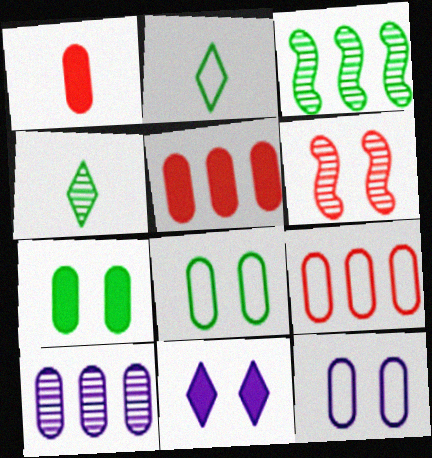[[1, 8, 10], 
[2, 3, 7], 
[4, 6, 10], 
[6, 8, 11]]